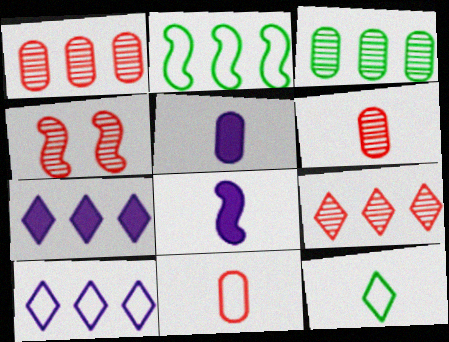[[1, 2, 7], 
[2, 4, 8], 
[4, 6, 9], 
[6, 8, 12]]